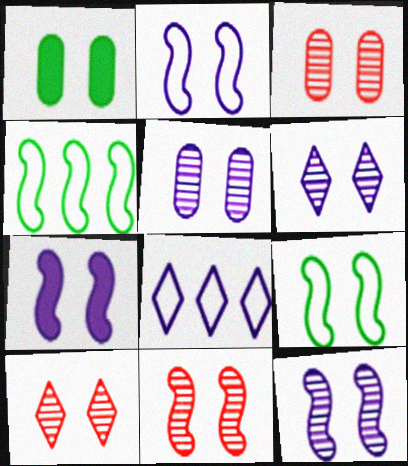[[1, 2, 10], 
[2, 7, 12], 
[3, 10, 11], 
[5, 6, 12], 
[7, 9, 11]]